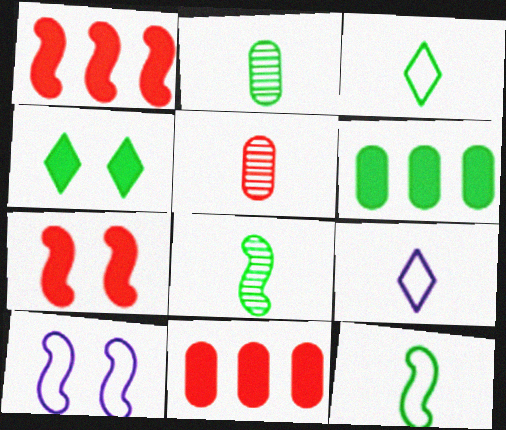[[1, 8, 10]]